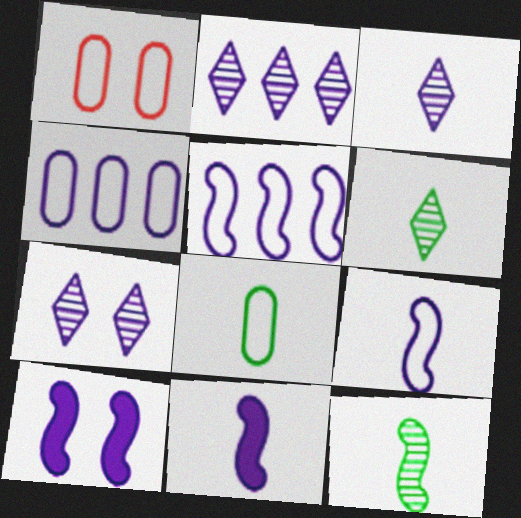[[1, 4, 8], 
[2, 3, 7], 
[3, 4, 10], 
[4, 7, 11]]